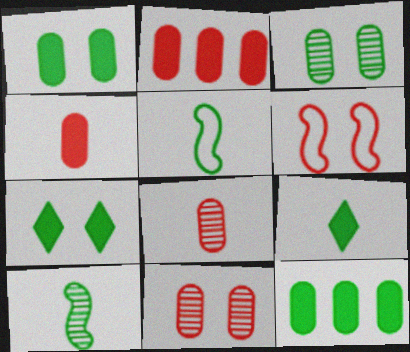[]